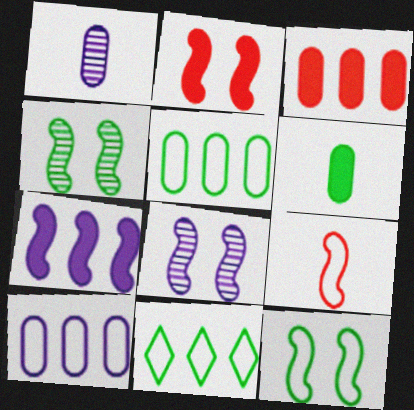[[1, 2, 11], 
[2, 8, 12], 
[4, 6, 11], 
[4, 7, 9]]